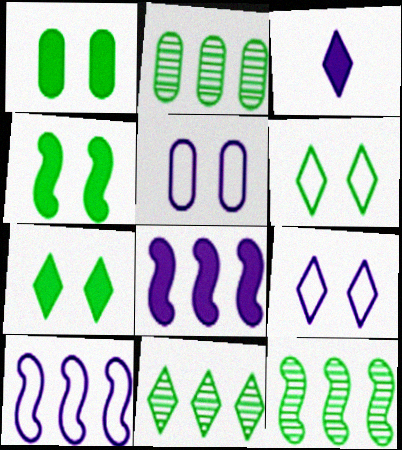[[1, 4, 7], 
[2, 11, 12]]